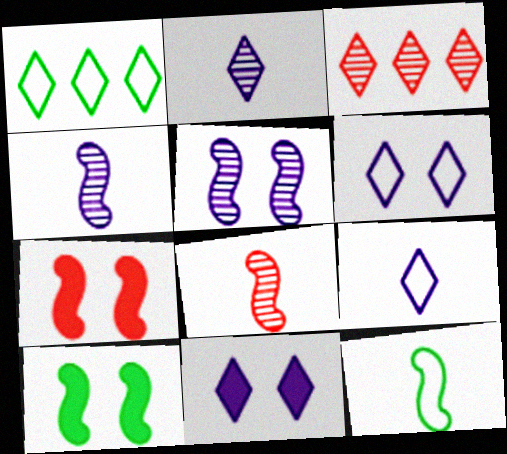[]